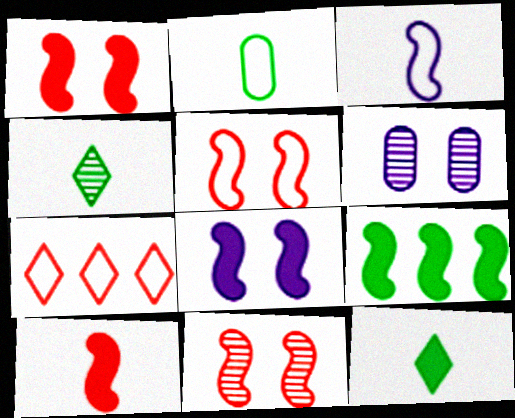[[1, 5, 11], 
[3, 9, 11], 
[8, 9, 10]]